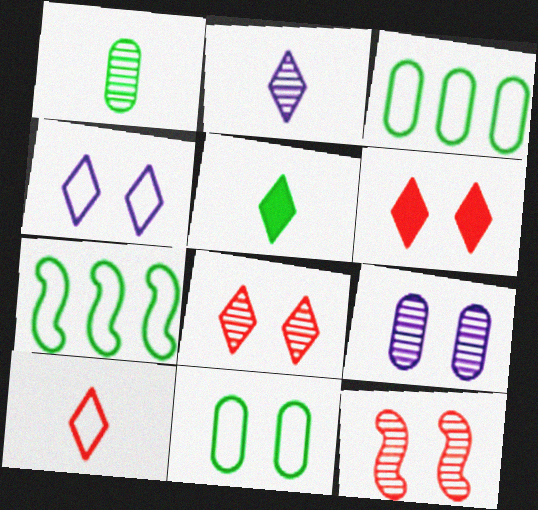[[2, 5, 10]]